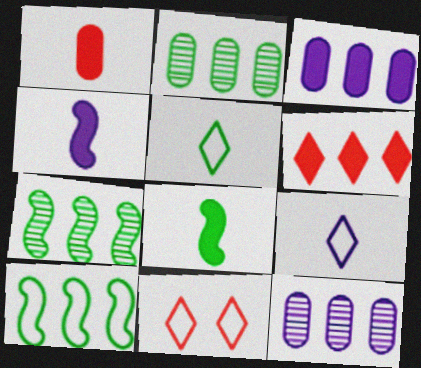[[2, 4, 11], 
[6, 10, 12], 
[8, 11, 12]]